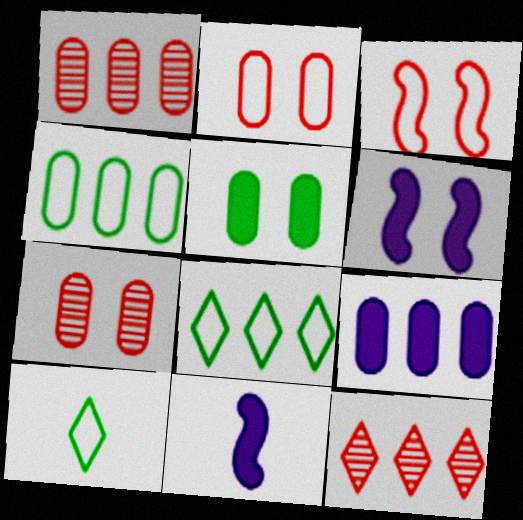[[1, 4, 9], 
[1, 6, 10], 
[7, 8, 11]]